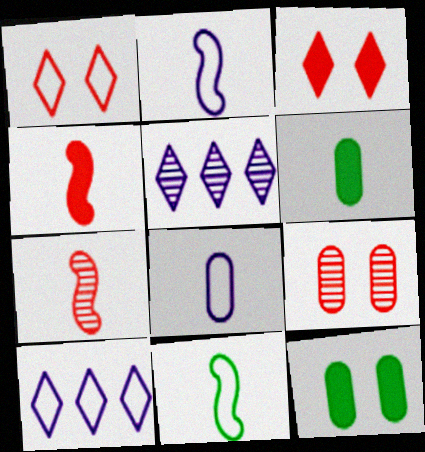[[7, 10, 12]]